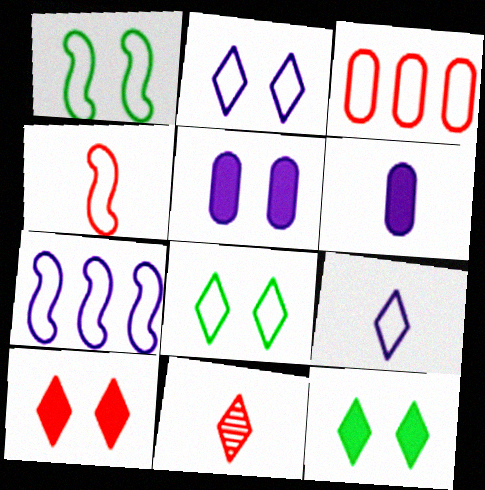[[1, 3, 9], 
[1, 4, 7]]